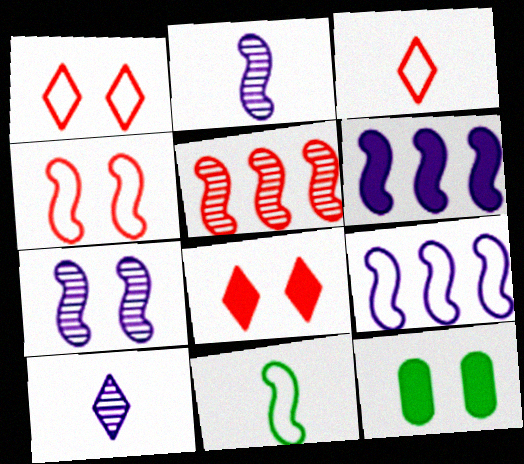[[1, 7, 12], 
[4, 9, 11]]